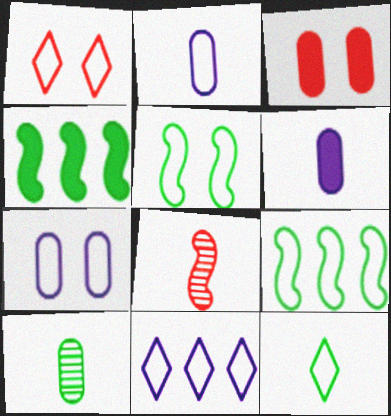[[1, 2, 9], 
[1, 5, 7], 
[1, 11, 12], 
[6, 8, 12]]